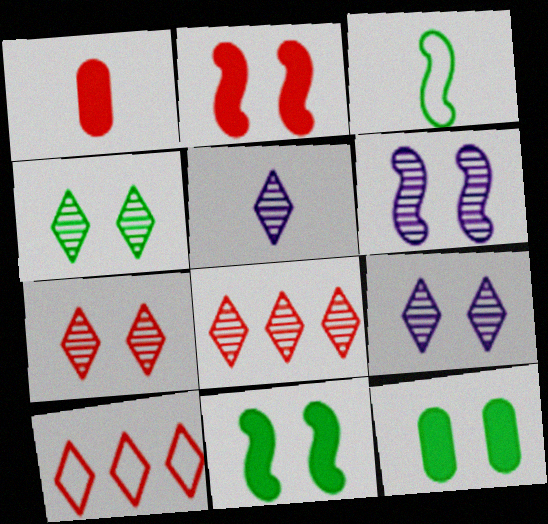[[1, 3, 5], 
[4, 5, 8], 
[4, 7, 9]]